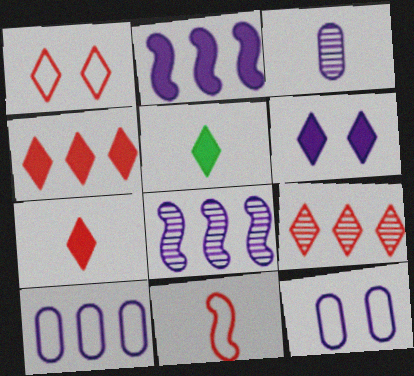[[1, 7, 9], 
[3, 5, 11], 
[4, 5, 6]]